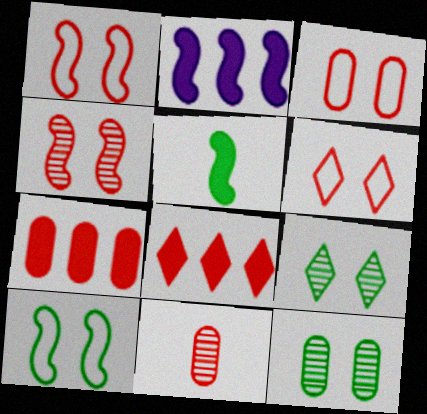[[1, 3, 6], 
[1, 8, 11], 
[3, 7, 11]]